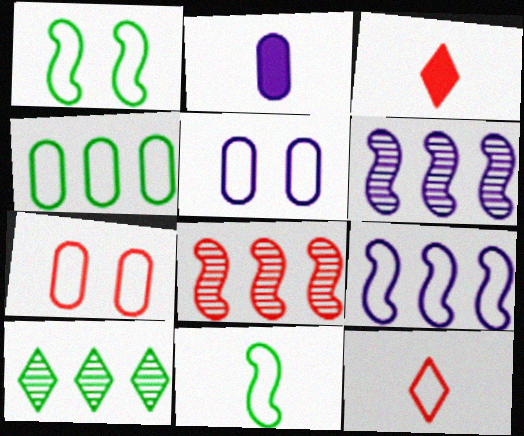[[3, 7, 8]]